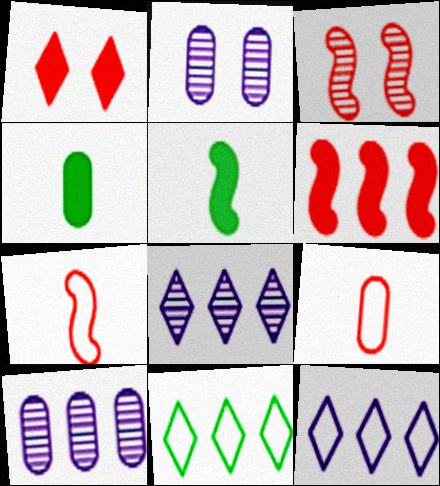[[3, 4, 12], 
[3, 6, 7], 
[6, 10, 11]]